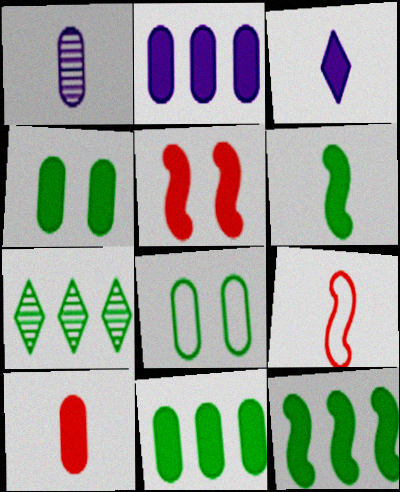[[2, 4, 10], 
[3, 5, 11], 
[3, 6, 10], 
[6, 7, 8]]